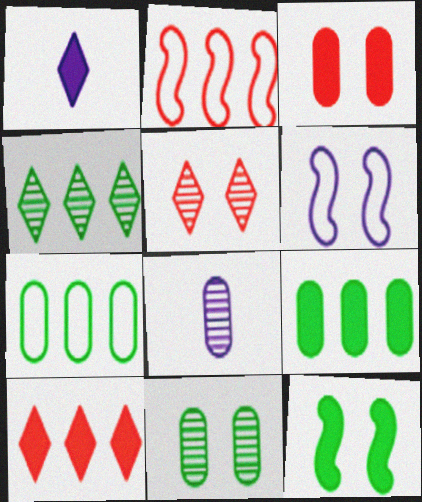[[1, 2, 11], 
[3, 7, 8]]